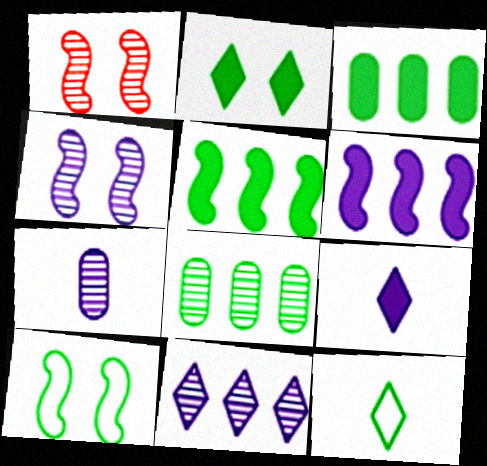[[4, 7, 11]]